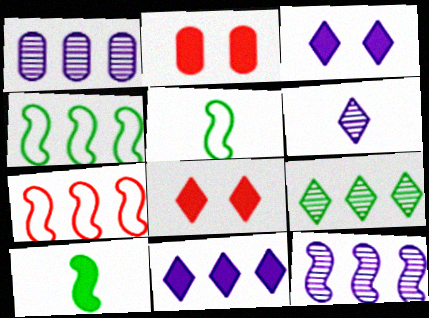[[1, 5, 8], 
[2, 4, 6], 
[2, 10, 11]]